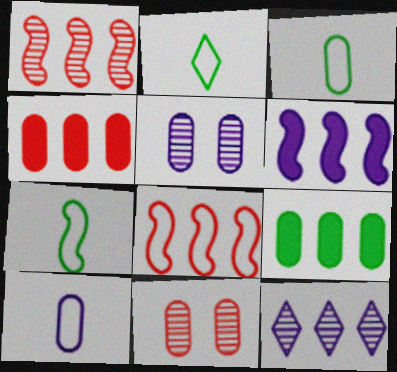[[2, 3, 7], 
[2, 6, 11], 
[3, 4, 5], 
[8, 9, 12], 
[9, 10, 11]]